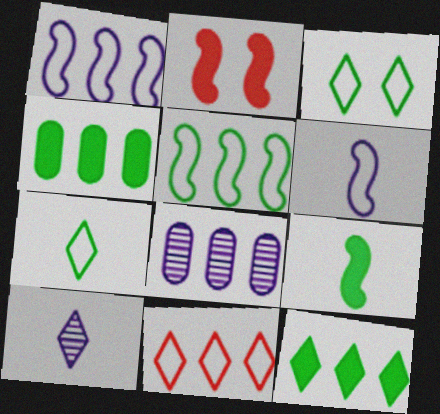[[2, 7, 8]]